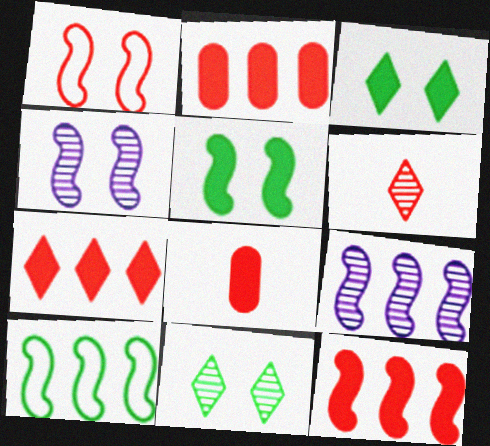[[1, 2, 6], 
[1, 4, 5], 
[2, 7, 12], 
[9, 10, 12]]